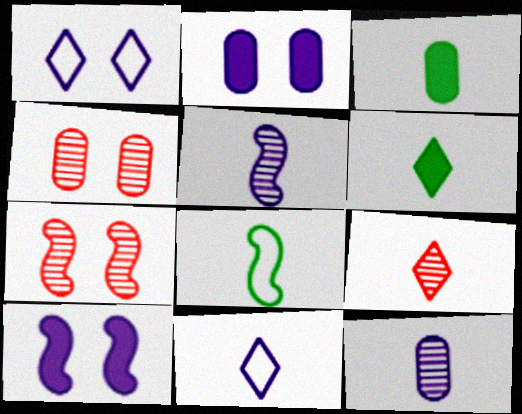[[6, 9, 11]]